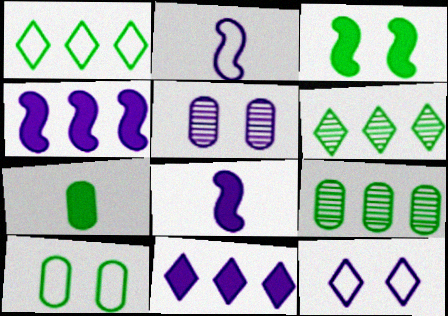[[2, 5, 11], 
[7, 9, 10]]